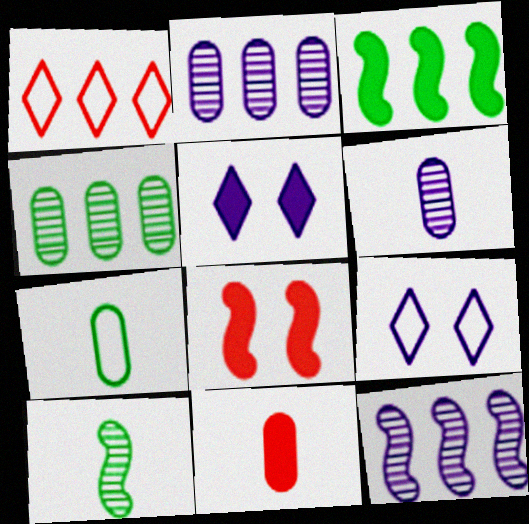[[1, 2, 3], 
[3, 5, 11], 
[6, 7, 11]]